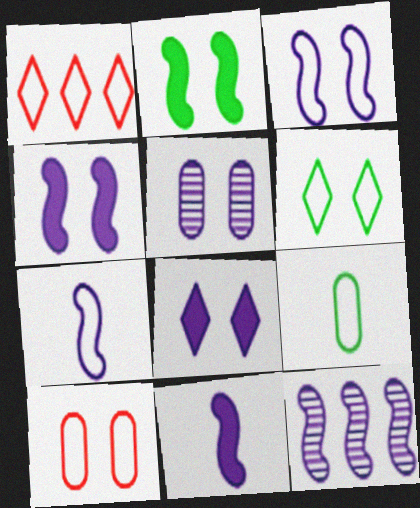[[1, 3, 9], 
[3, 5, 8], 
[3, 6, 10], 
[3, 11, 12], 
[4, 7, 12]]